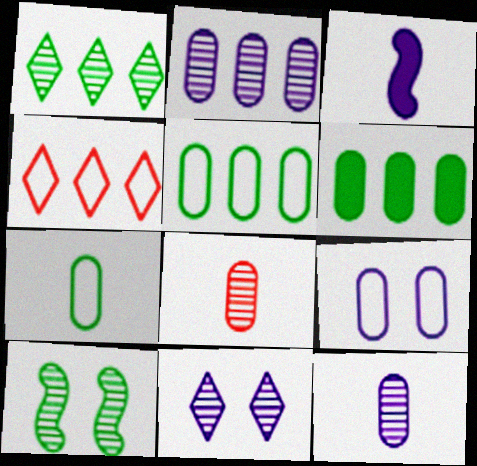[[6, 8, 9]]